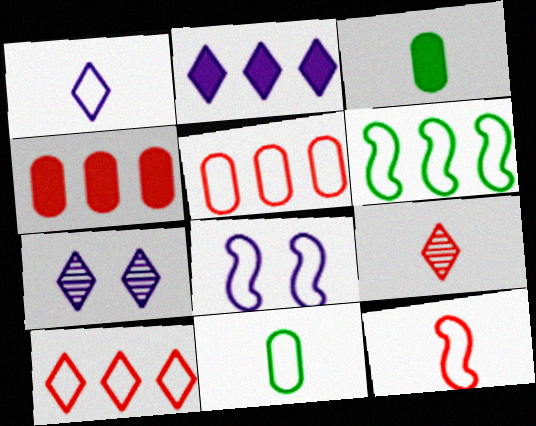[[1, 2, 7], 
[1, 11, 12], 
[6, 8, 12], 
[8, 10, 11]]